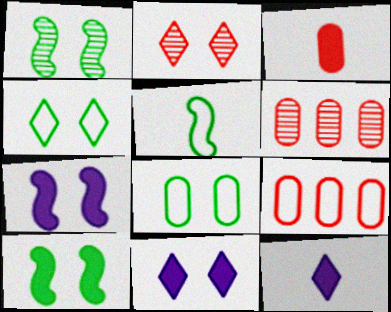[[1, 9, 12], 
[2, 4, 11], 
[2, 7, 8], 
[5, 6, 11]]